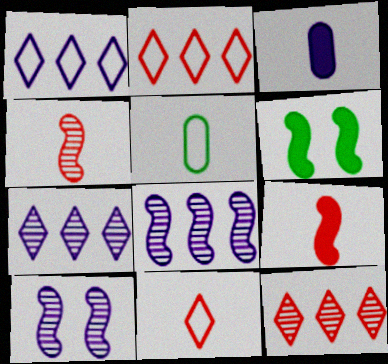[[1, 3, 10]]